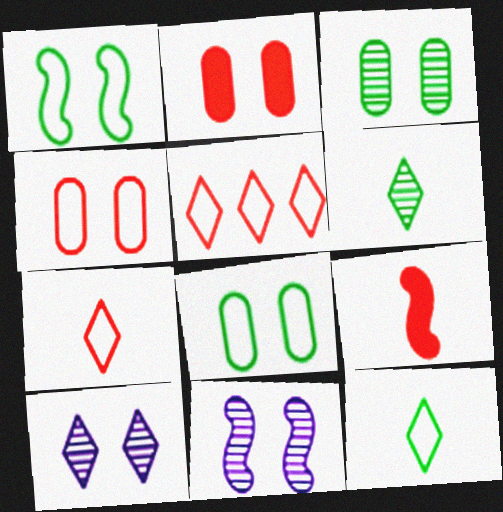[[1, 2, 10]]